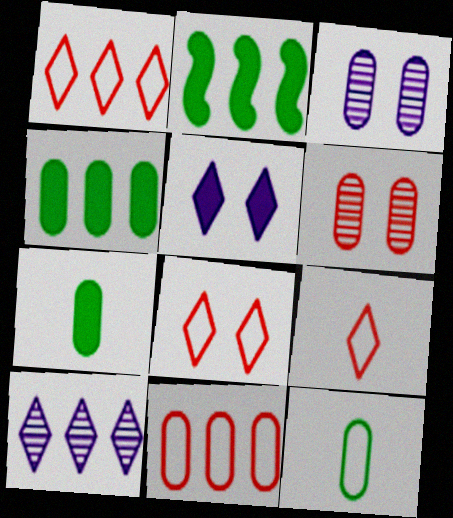[[1, 8, 9], 
[2, 3, 9], 
[2, 10, 11], 
[3, 7, 11]]